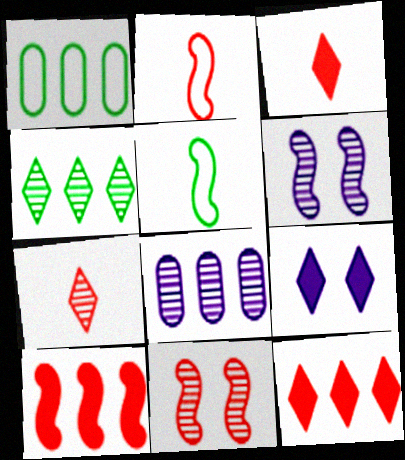[[1, 3, 6], 
[2, 10, 11], 
[5, 6, 10]]